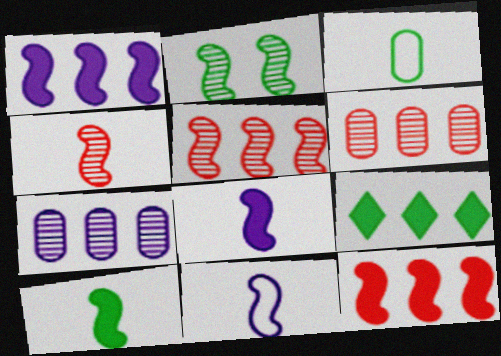[[2, 3, 9], 
[2, 11, 12], 
[4, 10, 11]]